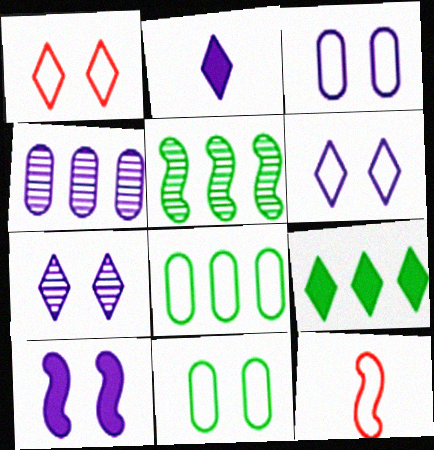[[3, 7, 10], 
[5, 8, 9], 
[5, 10, 12], 
[6, 8, 12]]